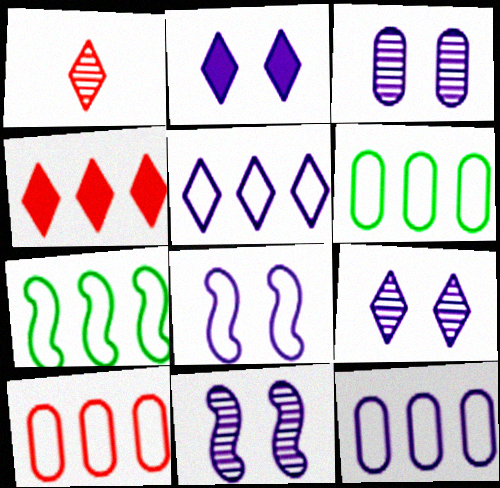[[2, 3, 8], 
[3, 9, 11], 
[5, 7, 10], 
[6, 10, 12]]